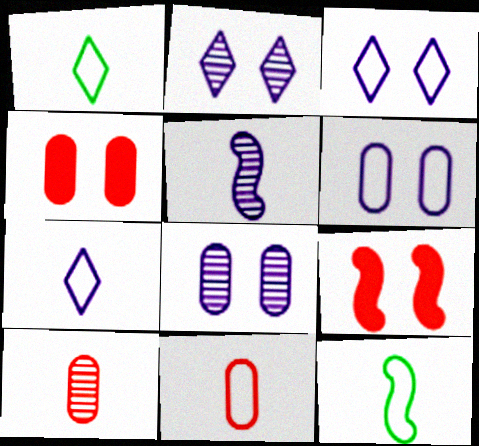[[7, 11, 12]]